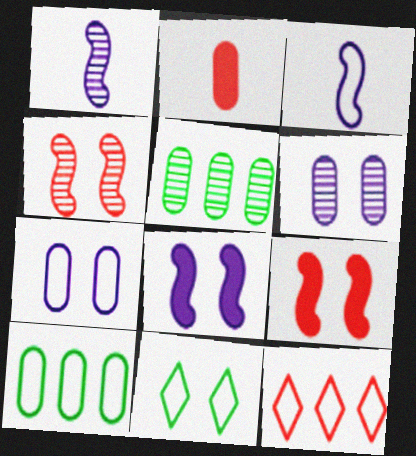[[2, 4, 12], 
[2, 5, 7], 
[2, 6, 10], 
[6, 9, 11]]